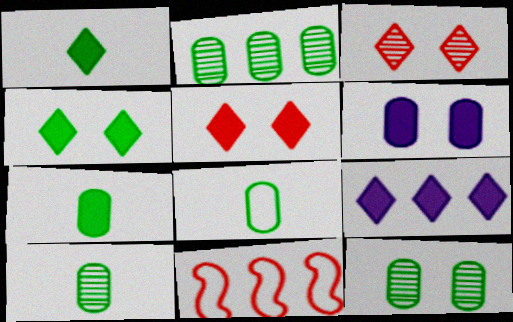[[1, 5, 9], 
[2, 9, 11], 
[2, 10, 12], 
[7, 8, 10]]